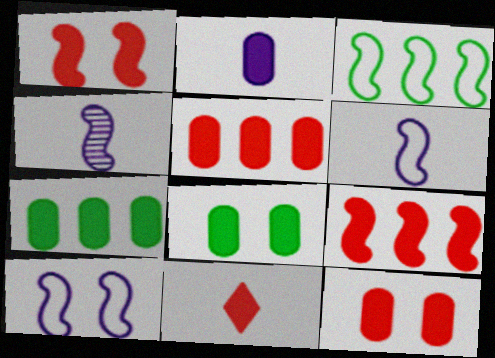[[1, 3, 4], 
[1, 5, 11], 
[2, 5, 8], 
[2, 7, 12], 
[9, 11, 12]]